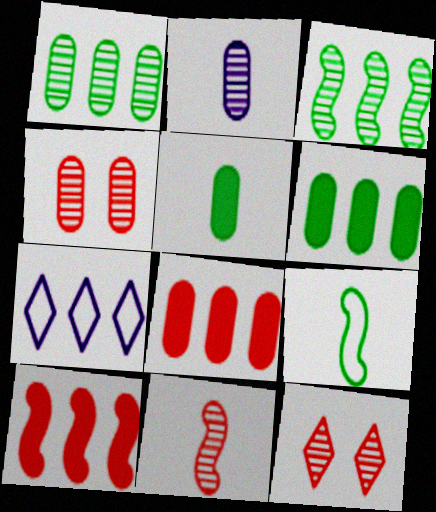[[1, 2, 4], 
[1, 7, 10], 
[2, 3, 12], 
[3, 7, 8]]